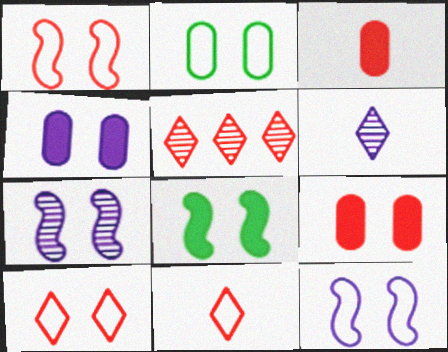[[1, 3, 5], 
[1, 7, 8], 
[2, 10, 12]]